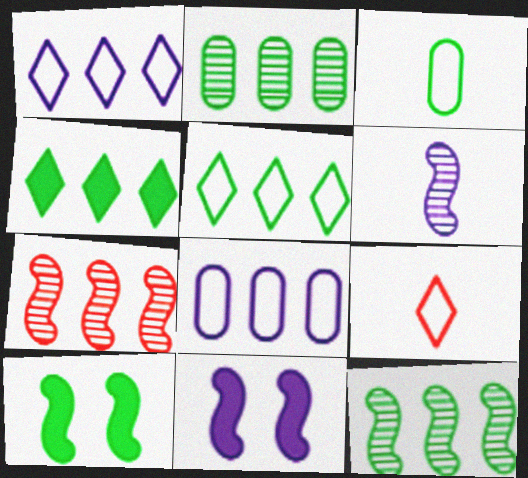[[2, 9, 11], 
[4, 7, 8]]